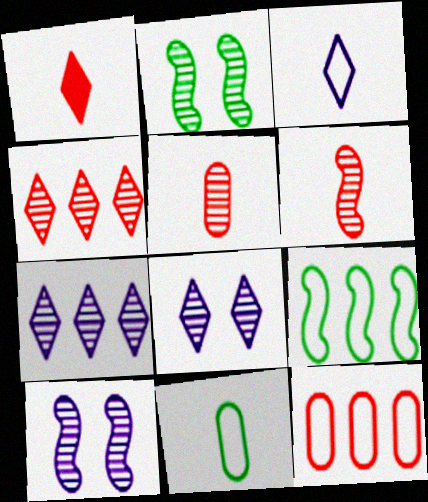[[2, 5, 7]]